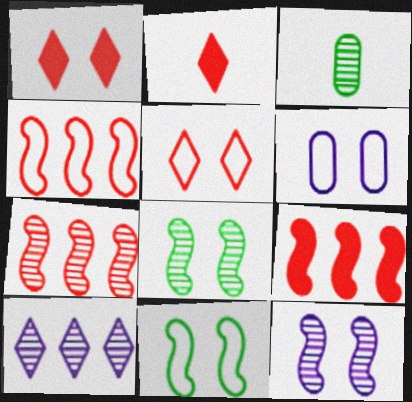[[1, 6, 8], 
[4, 7, 9], 
[5, 6, 11]]